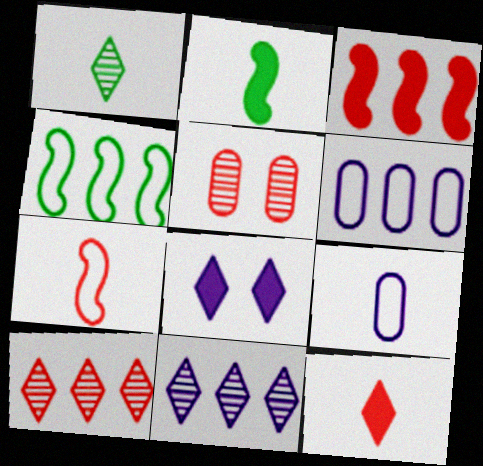[]